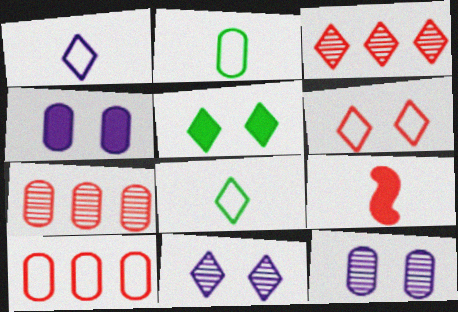[[1, 3, 5], 
[2, 4, 7], 
[5, 6, 11], 
[6, 7, 9]]